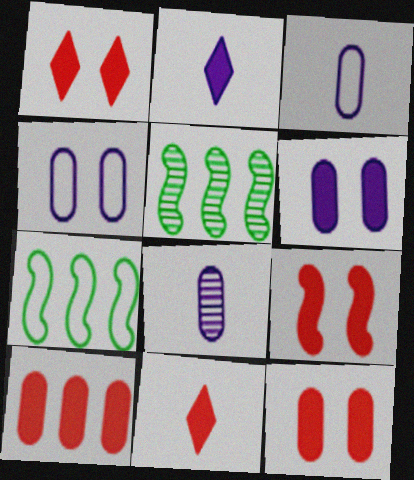[[1, 3, 5], 
[1, 7, 8], 
[1, 9, 12], 
[4, 5, 11], 
[9, 10, 11]]